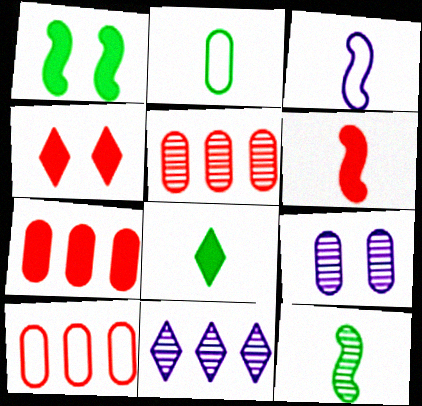[[2, 7, 9], 
[2, 8, 12], 
[3, 6, 12], 
[4, 6, 7], 
[5, 7, 10]]